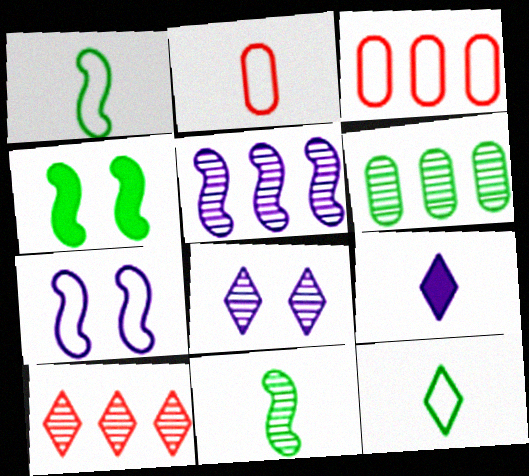[[2, 9, 11], 
[3, 7, 12], 
[4, 6, 12], 
[5, 6, 10]]